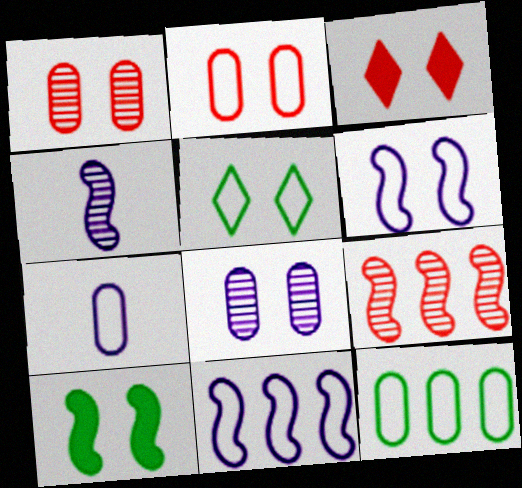[[2, 5, 6], 
[2, 7, 12], 
[3, 4, 12]]